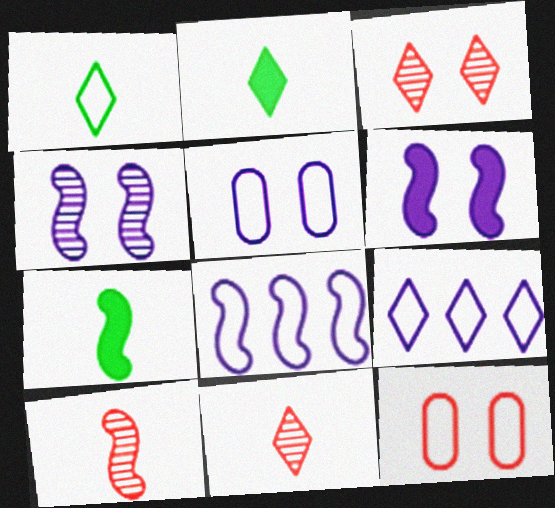[[1, 8, 12], 
[2, 3, 9]]